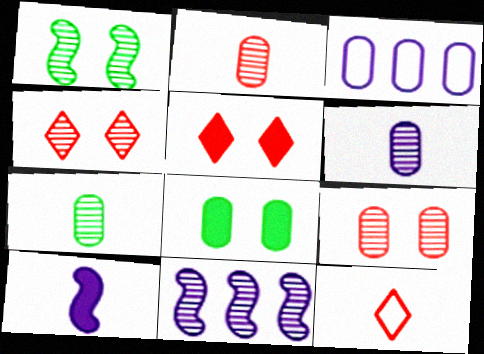[[2, 3, 8], 
[2, 6, 7], 
[4, 7, 11], 
[7, 10, 12], 
[8, 11, 12]]